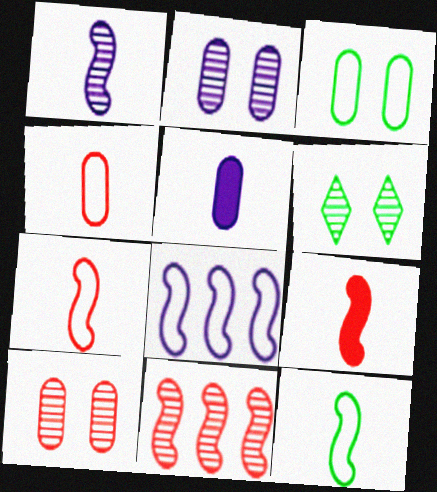[[1, 9, 12]]